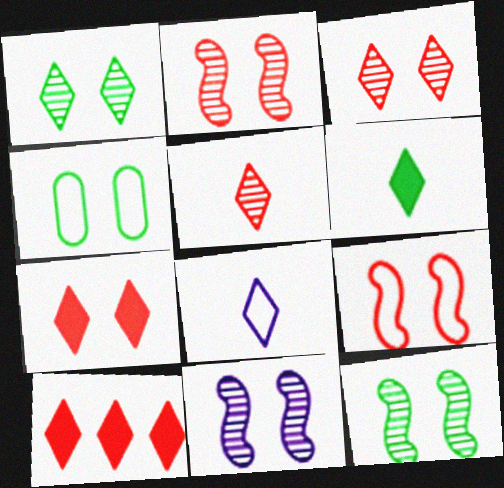[[1, 8, 10], 
[2, 11, 12], 
[4, 7, 11], 
[5, 6, 8]]